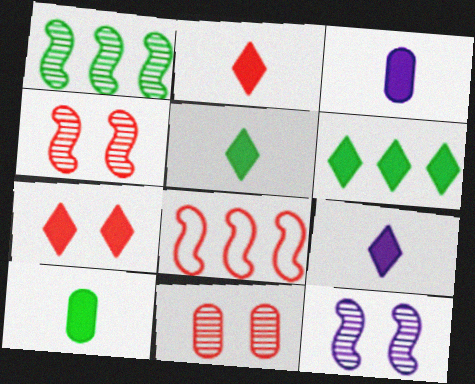[[2, 5, 9], 
[2, 8, 11], 
[6, 7, 9]]